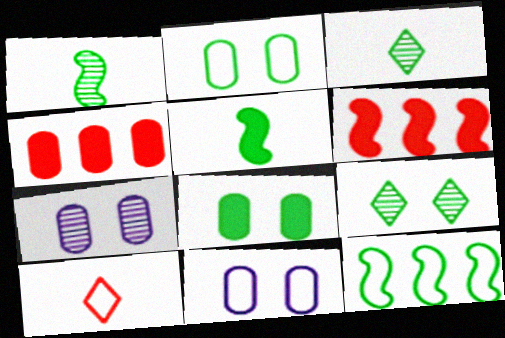[[3, 6, 11], 
[3, 8, 12], 
[10, 11, 12]]